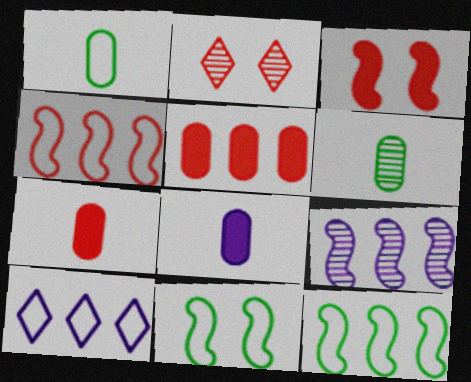[[2, 4, 7], 
[2, 6, 9], 
[2, 8, 12], 
[3, 6, 10]]